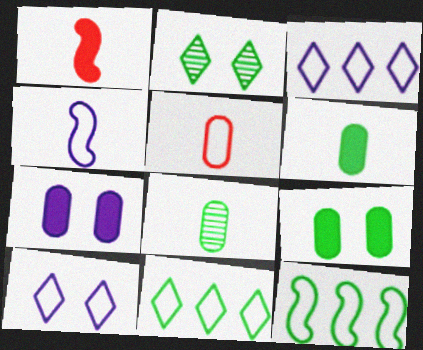[[2, 6, 12], 
[5, 10, 12]]